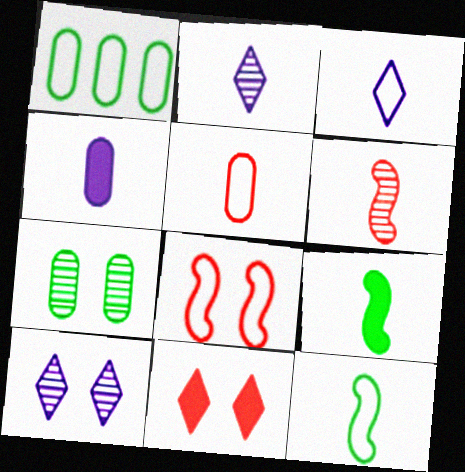[[1, 3, 8], 
[2, 5, 9], 
[3, 5, 12]]